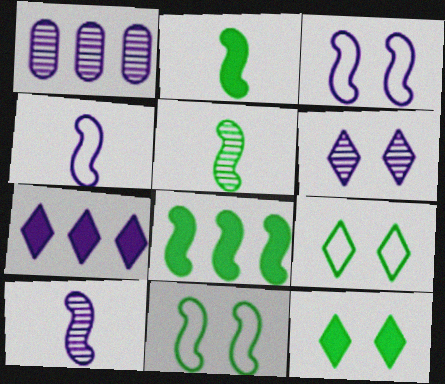[[1, 6, 10], 
[5, 8, 11]]